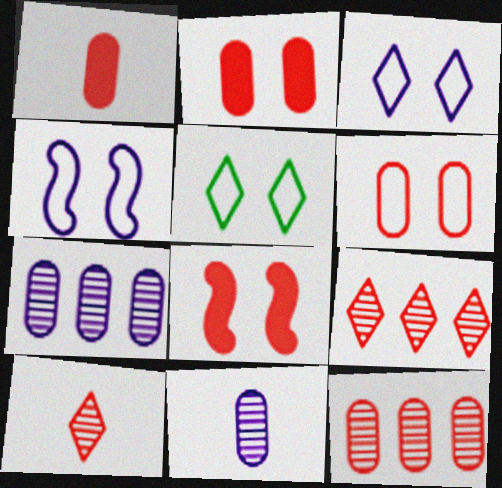[[1, 6, 12], 
[4, 5, 6]]